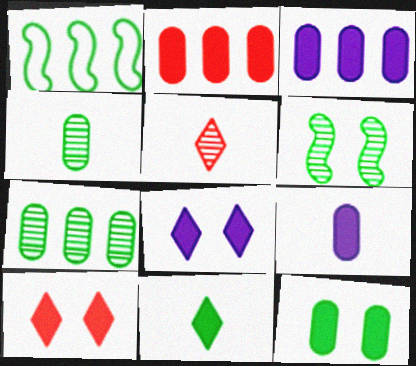[[2, 9, 12]]